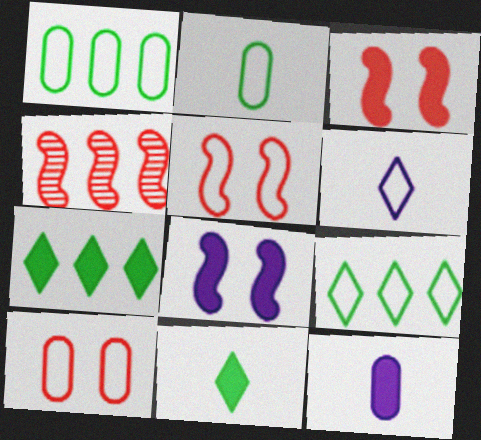[[1, 5, 6], 
[3, 7, 12]]